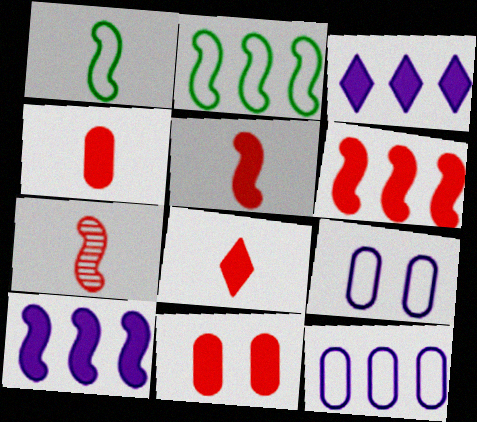[[4, 5, 8], 
[6, 8, 11]]